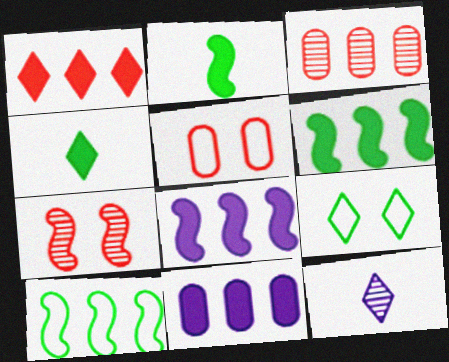[[1, 6, 11], 
[1, 9, 12], 
[5, 6, 12]]